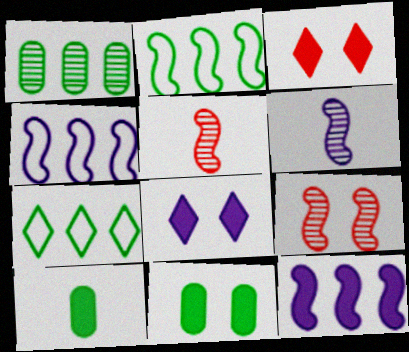[[3, 10, 12]]